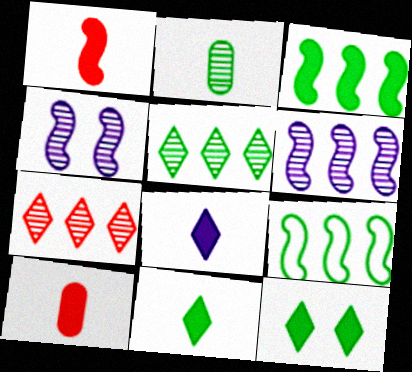[[1, 4, 9], 
[2, 4, 7], 
[2, 9, 12]]